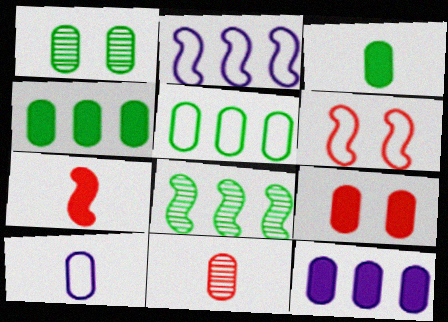[[1, 3, 5], 
[3, 9, 12], 
[3, 10, 11]]